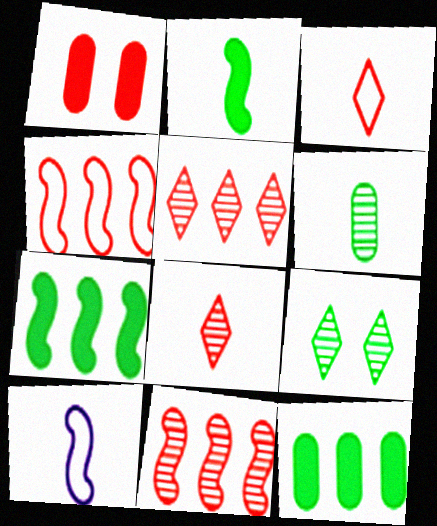[[1, 3, 11], 
[1, 4, 8]]